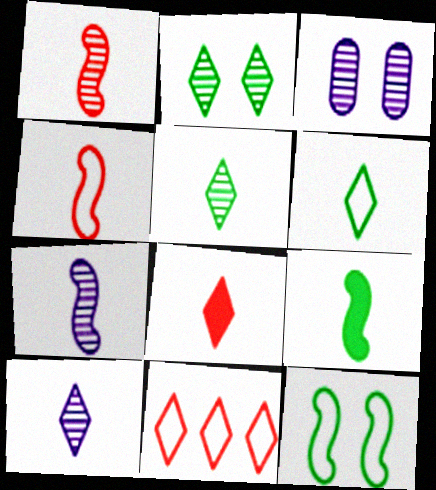[[3, 9, 11], 
[4, 7, 9], 
[6, 8, 10]]